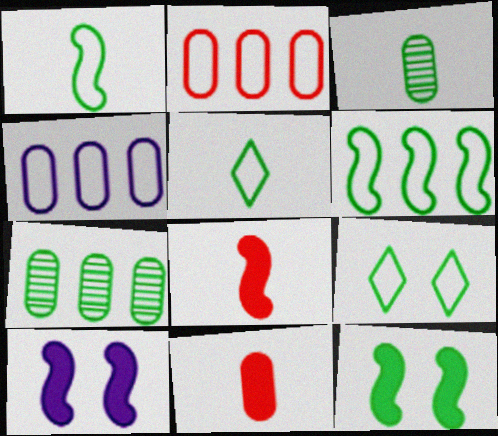[[5, 7, 12]]